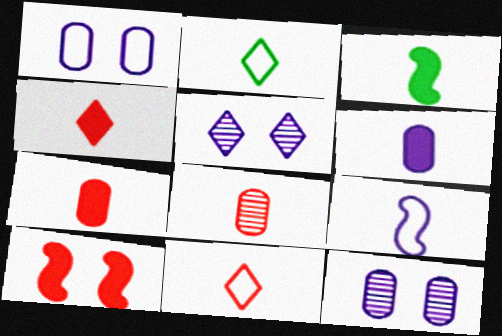[[3, 4, 6]]